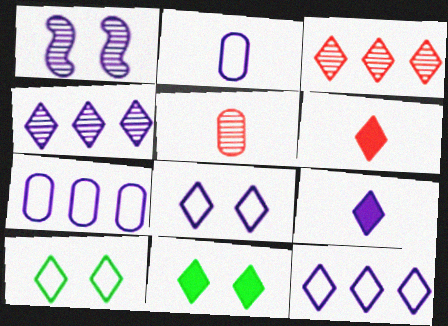[[1, 7, 9], 
[3, 9, 10], 
[4, 6, 10], 
[4, 8, 9]]